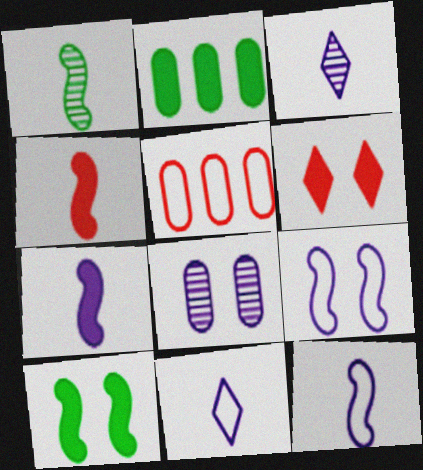[[1, 4, 12], 
[2, 6, 7], 
[3, 5, 10]]